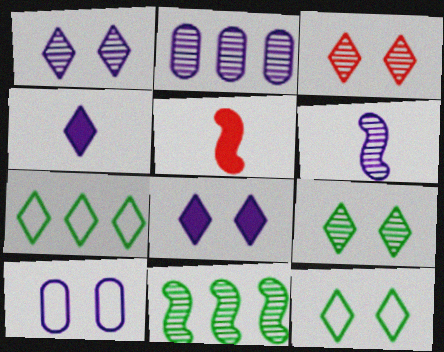[[1, 2, 6], 
[1, 3, 9], 
[2, 5, 12], 
[3, 4, 7], 
[3, 8, 12]]